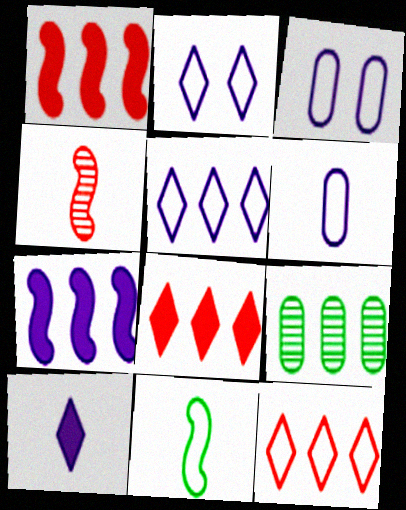[[1, 5, 9], 
[3, 11, 12], 
[7, 9, 12]]